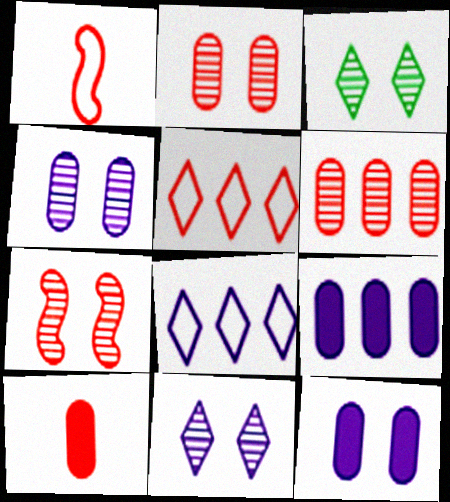[[1, 3, 9], 
[3, 4, 7], 
[5, 7, 10]]